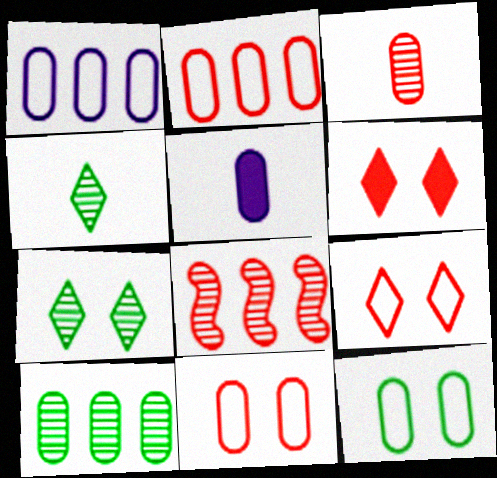[[5, 10, 11]]